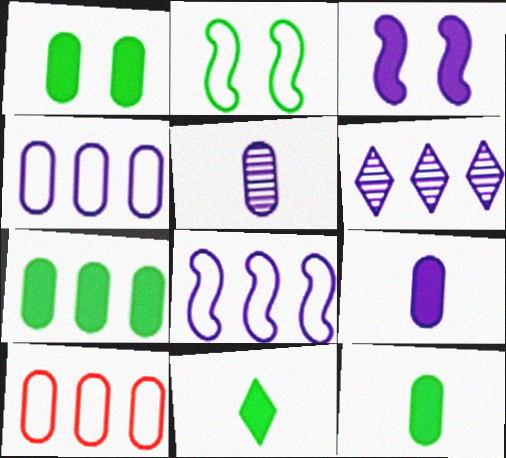[[1, 5, 10], 
[1, 7, 12]]